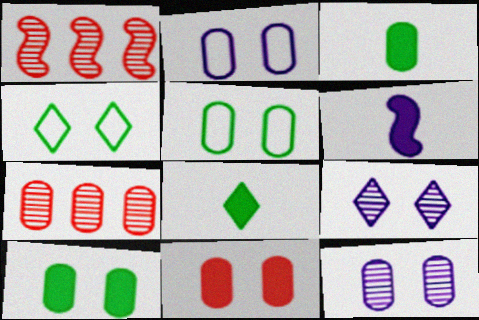[[1, 2, 8], 
[2, 3, 7], 
[4, 6, 7], 
[5, 11, 12]]